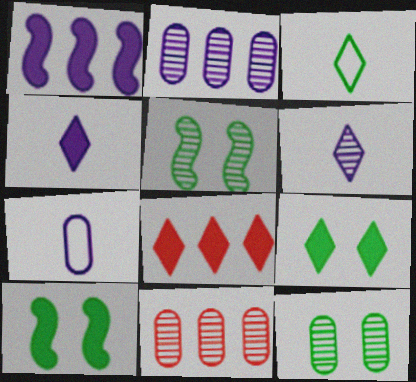[[4, 8, 9], 
[5, 6, 11], 
[5, 7, 8]]